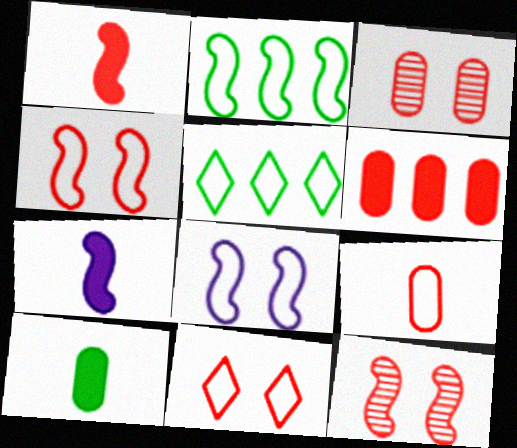[[2, 7, 12], 
[3, 5, 7], 
[3, 6, 9], 
[5, 8, 9]]